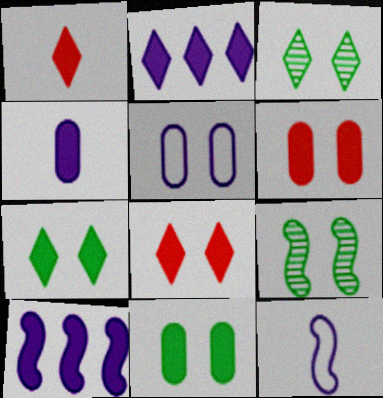[[1, 2, 7], 
[1, 10, 11], 
[5, 8, 9]]